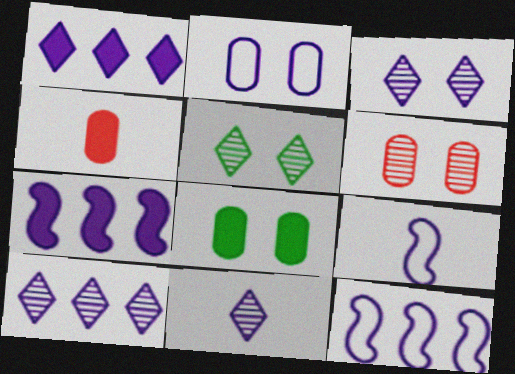[[2, 6, 8], 
[2, 7, 11], 
[3, 10, 11], 
[4, 5, 12]]